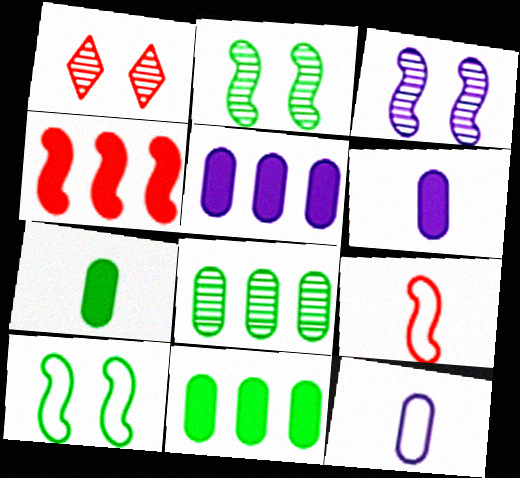[]